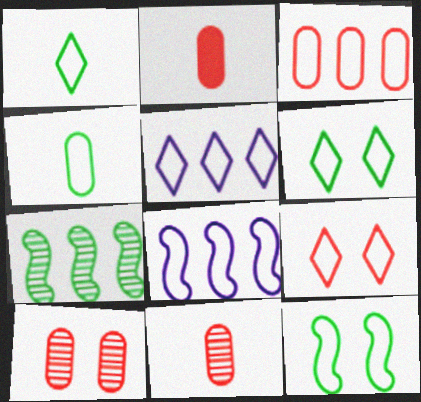[[1, 5, 9], 
[2, 3, 10], 
[4, 8, 9]]